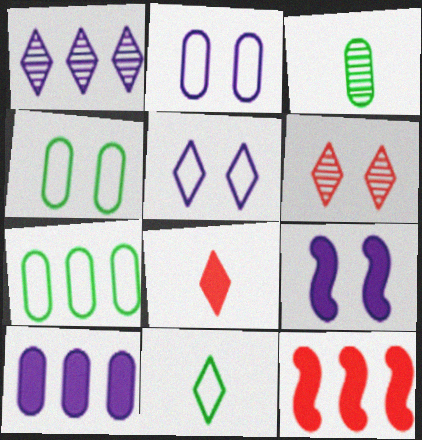[[1, 7, 12], 
[3, 5, 12], 
[4, 6, 9]]